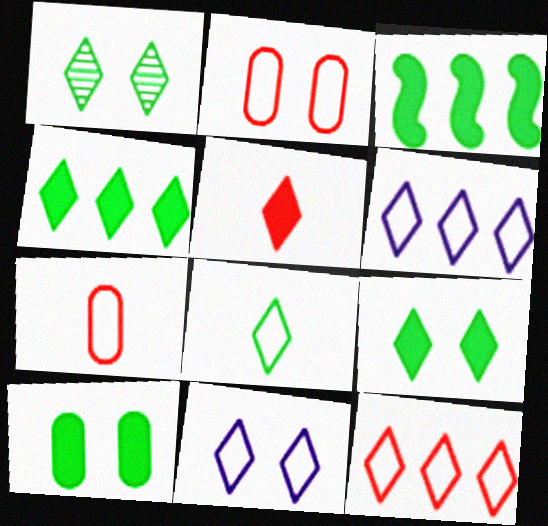[[1, 4, 8], 
[1, 5, 6], 
[8, 11, 12]]